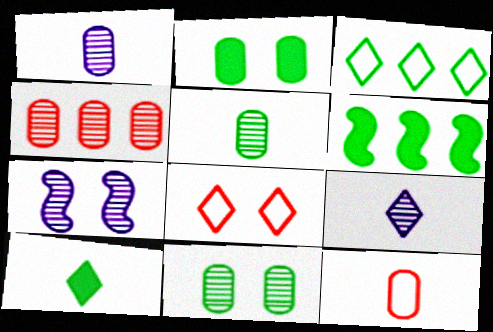[[1, 4, 11], 
[1, 6, 8], 
[2, 6, 10], 
[2, 7, 8]]